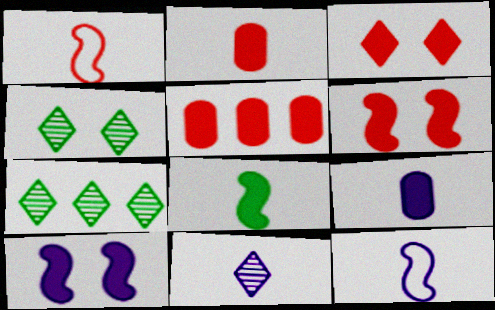[[4, 5, 12], 
[9, 11, 12]]